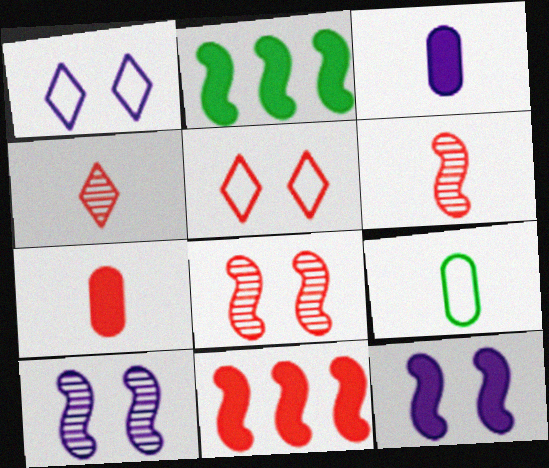[]